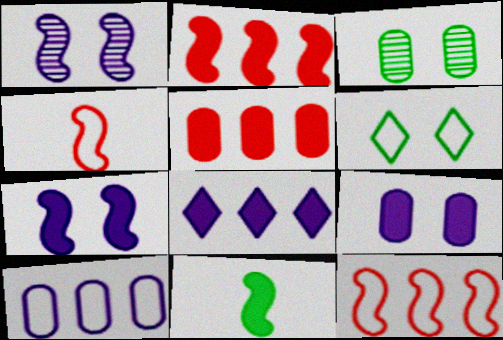[[1, 11, 12], 
[2, 7, 11], 
[3, 4, 8], 
[4, 6, 10]]